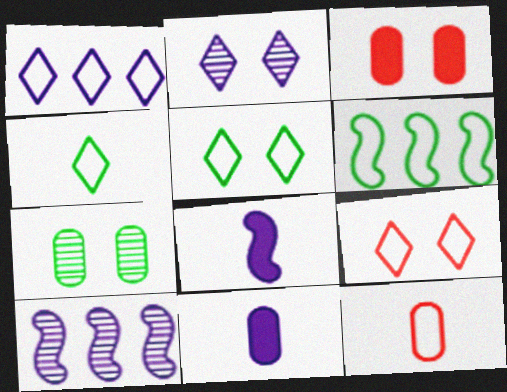[[1, 4, 9], 
[3, 4, 10]]